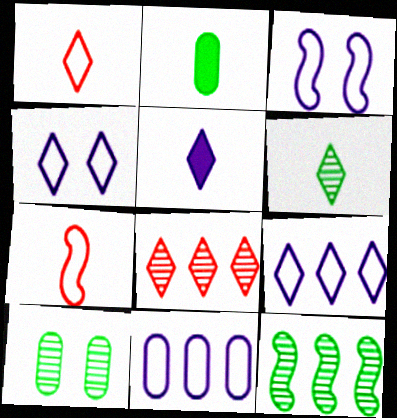[[1, 5, 6], 
[2, 3, 8], 
[6, 10, 12]]